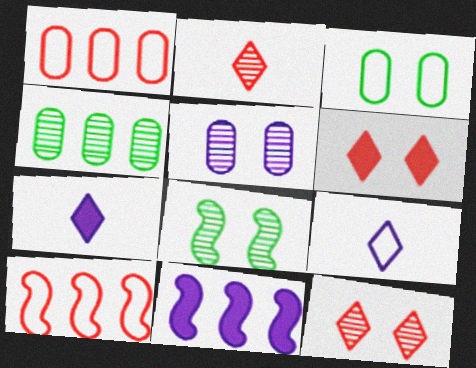[[1, 7, 8], 
[2, 3, 11], 
[3, 9, 10], 
[5, 8, 12], 
[5, 9, 11]]